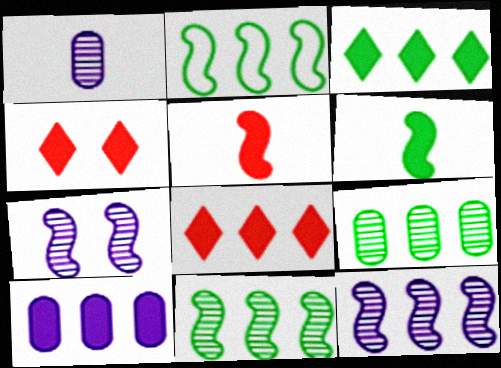[[1, 2, 4], 
[2, 3, 9], 
[2, 5, 7], 
[4, 6, 10]]